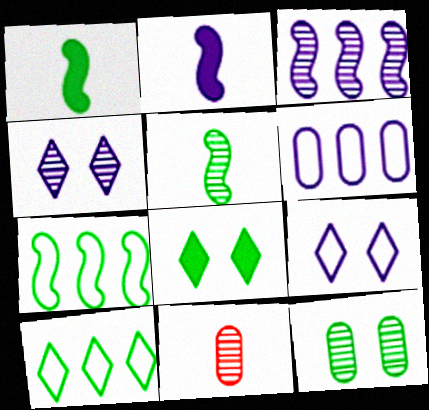[[1, 10, 12], 
[2, 4, 6]]